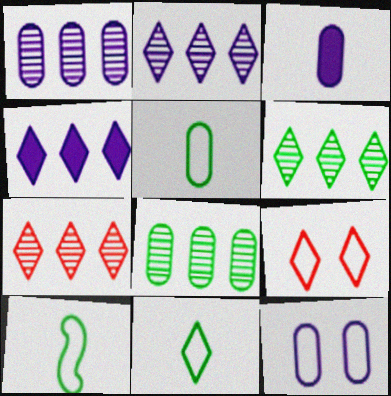[[1, 3, 12], 
[2, 6, 7], 
[5, 10, 11]]